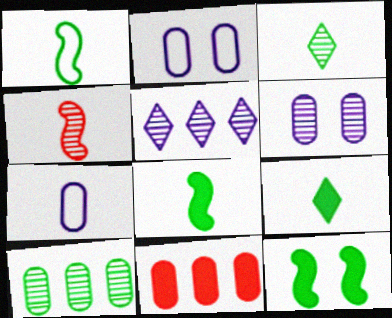[[4, 7, 9]]